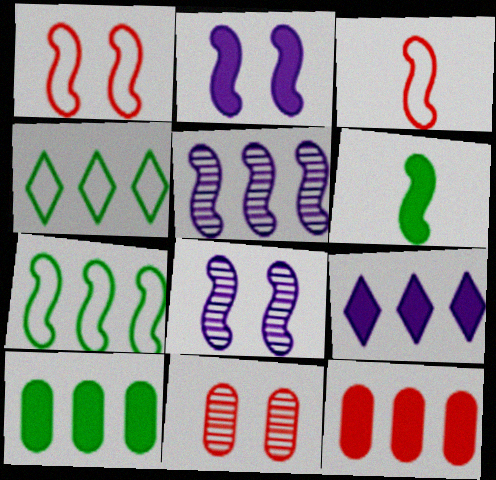[[1, 5, 6], 
[4, 5, 12]]